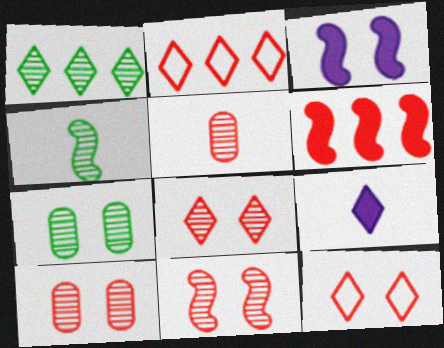[[1, 4, 7], 
[1, 9, 12], 
[3, 7, 12], 
[5, 6, 12], 
[8, 10, 11]]